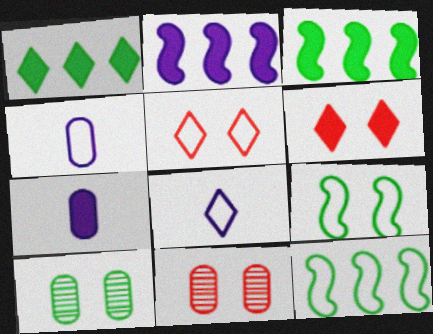[[3, 6, 7], 
[3, 8, 11], 
[4, 5, 12]]